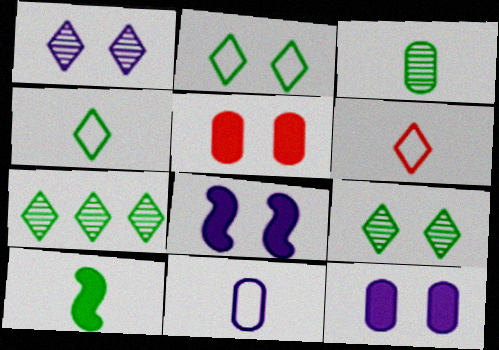[[3, 4, 10]]